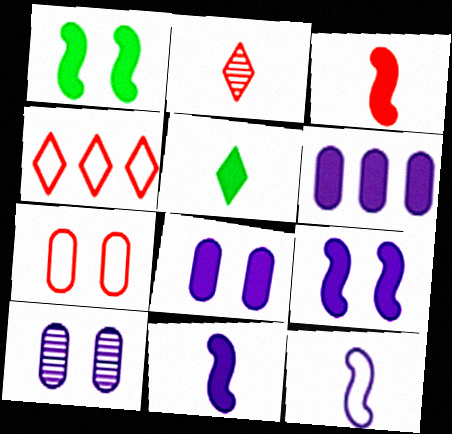[]